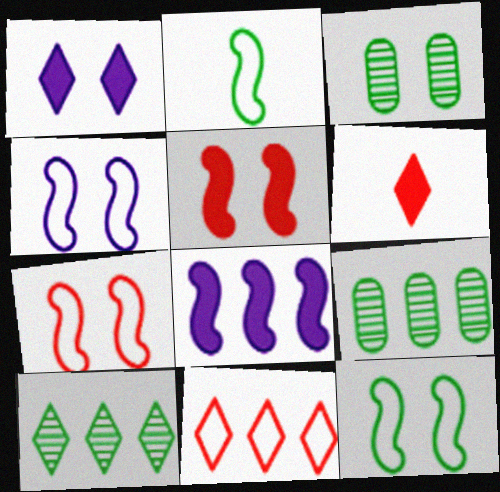[[1, 3, 7], 
[4, 6, 9], 
[4, 7, 12], 
[8, 9, 11]]